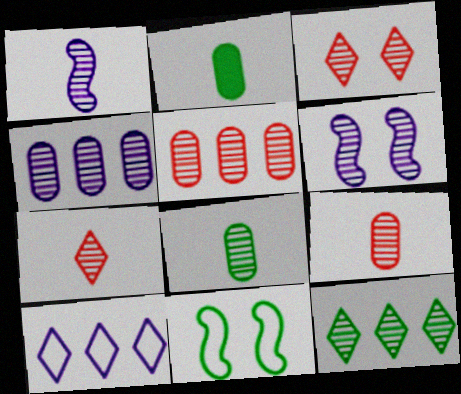[[1, 7, 8], 
[2, 11, 12], 
[6, 9, 12]]